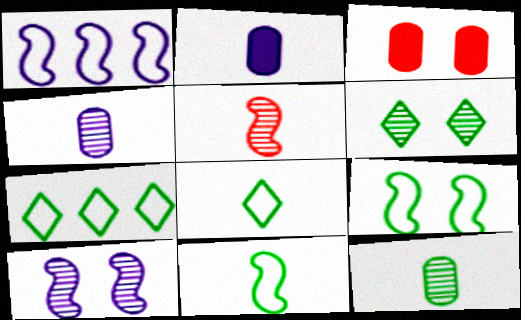[[2, 5, 8]]